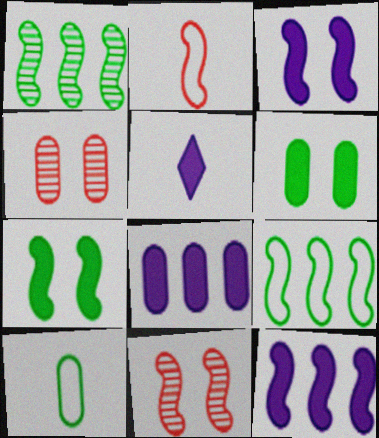[[1, 2, 3], 
[3, 5, 8], 
[4, 5, 9], 
[4, 8, 10]]